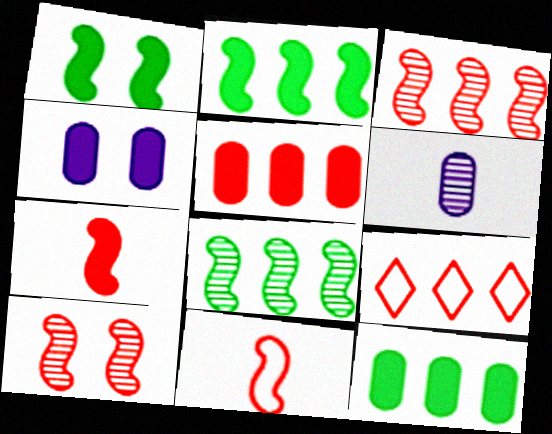[[1, 6, 9], 
[3, 5, 9]]